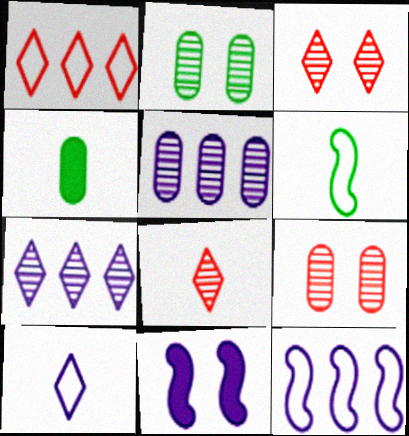[[3, 4, 12], 
[5, 10, 11]]